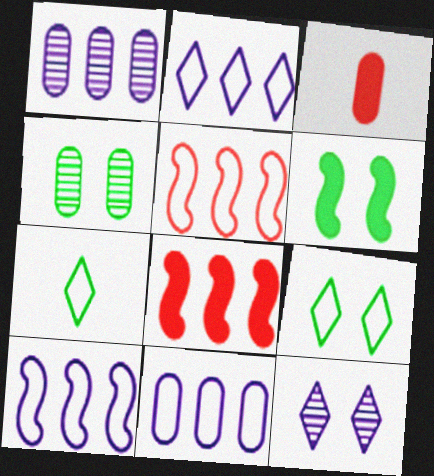[[2, 10, 11], 
[3, 4, 11], 
[4, 6, 9]]